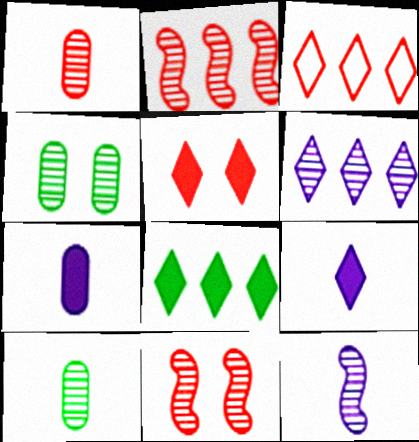[[3, 6, 8], 
[5, 8, 9], 
[6, 10, 11]]